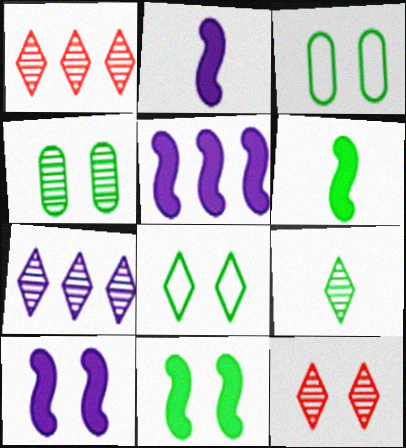[[1, 2, 3], 
[2, 5, 10], 
[3, 10, 12], 
[4, 8, 11], 
[7, 9, 12]]